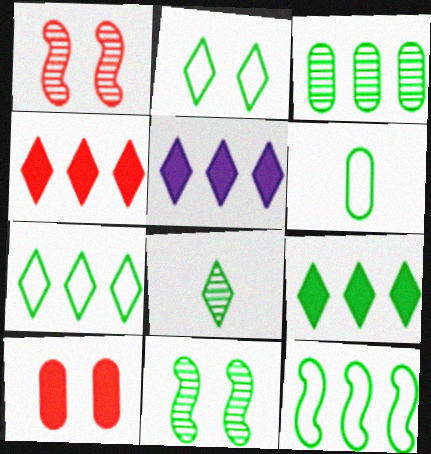[[1, 5, 6], 
[2, 6, 12], 
[2, 8, 9], 
[3, 8, 11], 
[3, 9, 12], 
[4, 5, 9], 
[6, 9, 11]]